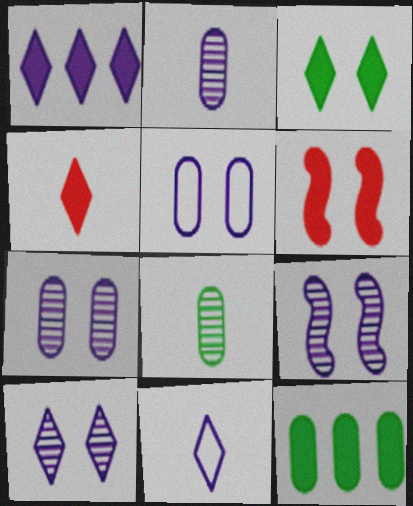[[1, 3, 4], 
[1, 10, 11], 
[7, 9, 10]]